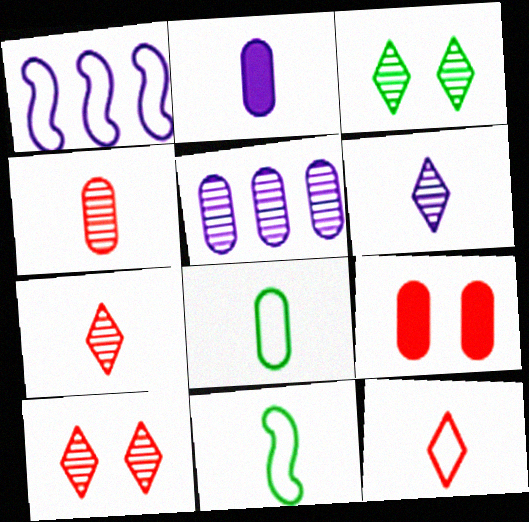[[2, 4, 8], 
[2, 7, 11], 
[5, 8, 9]]